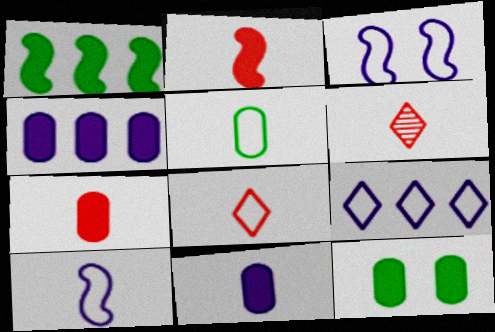[[4, 7, 12], 
[5, 8, 10]]